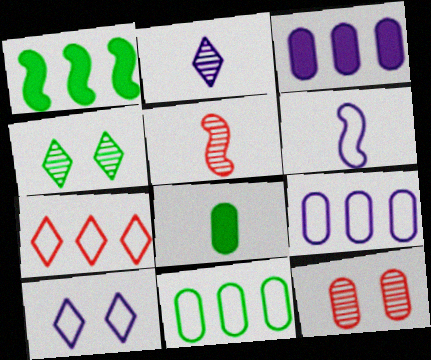[[6, 9, 10], 
[8, 9, 12]]